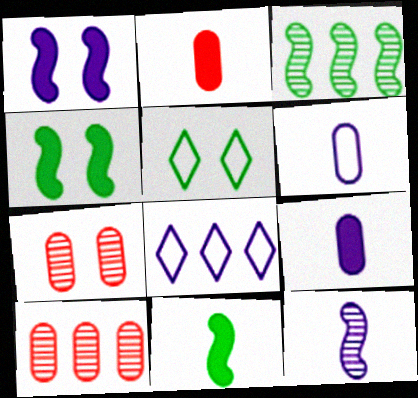[[1, 5, 7], 
[7, 8, 11]]